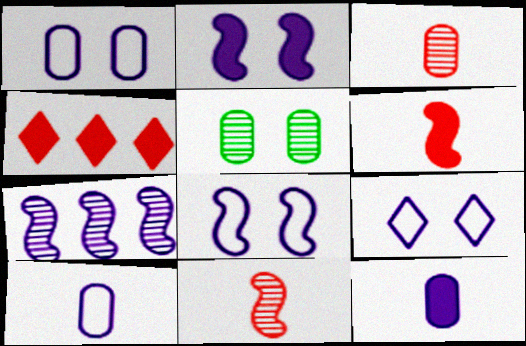[[1, 8, 9], 
[7, 9, 12]]